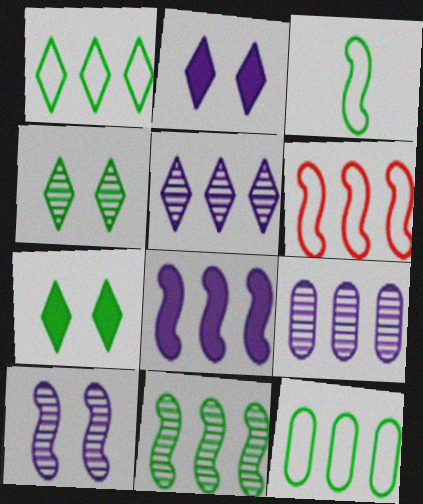[[6, 8, 11]]